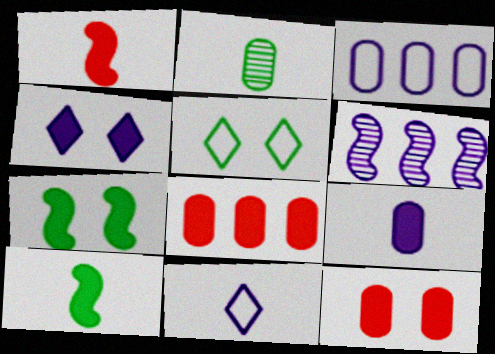[[1, 2, 11], 
[2, 3, 12], 
[4, 7, 12], 
[4, 8, 10]]